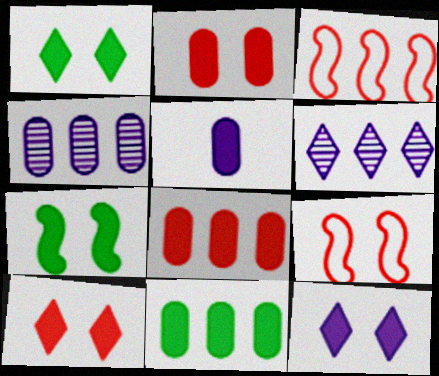[[1, 10, 12], 
[2, 5, 11], 
[2, 7, 12], 
[3, 6, 11]]